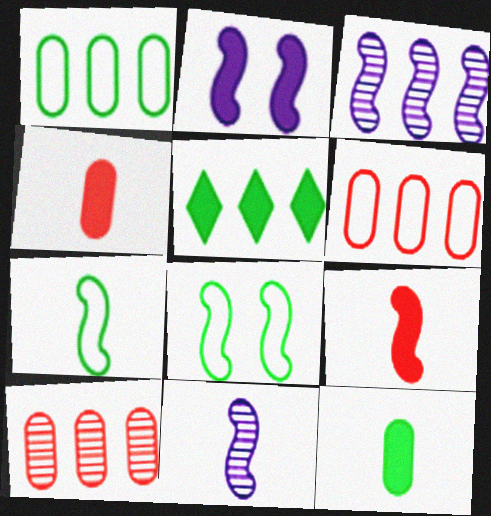[[2, 4, 5], 
[3, 5, 6], 
[3, 8, 9], 
[7, 9, 11]]